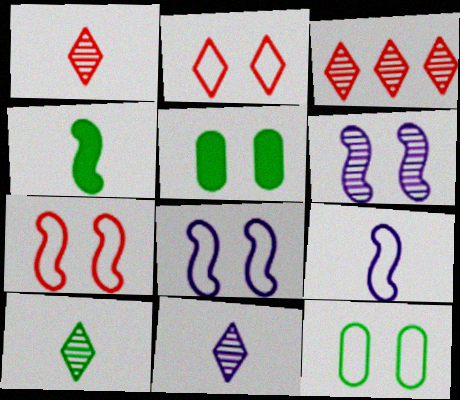[[1, 10, 11], 
[2, 5, 6], 
[2, 8, 12], 
[3, 5, 9]]